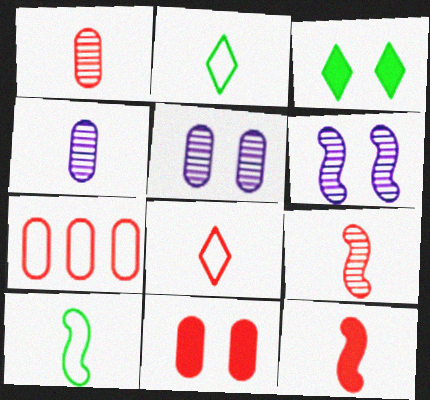[[1, 7, 11], 
[1, 8, 12], 
[2, 4, 12]]